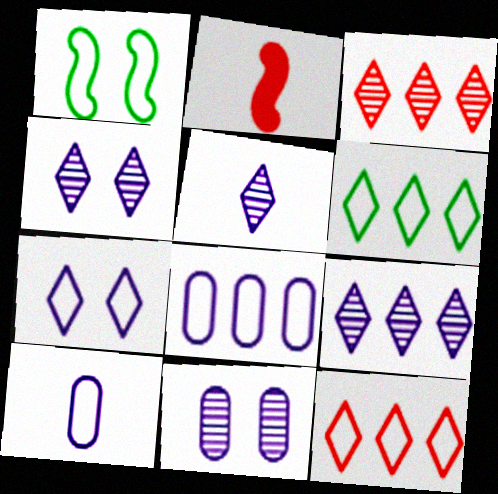[[1, 10, 12], 
[2, 6, 11], 
[4, 5, 9]]